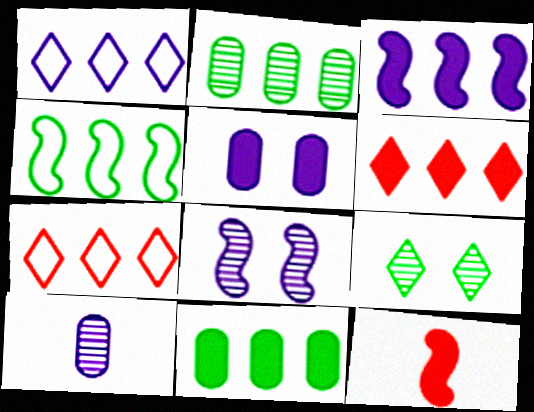[[2, 3, 7], 
[3, 6, 11], 
[4, 8, 12]]